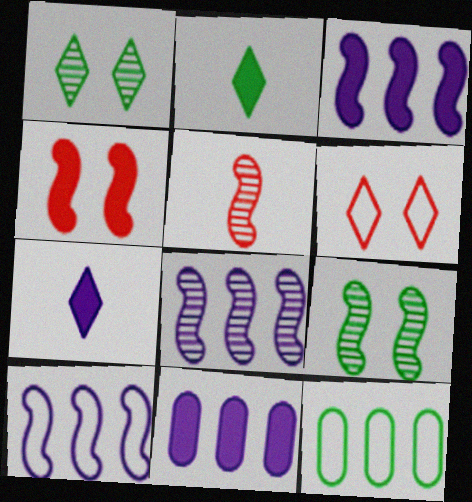[[2, 4, 11], 
[2, 9, 12], 
[3, 8, 10], 
[5, 8, 9]]